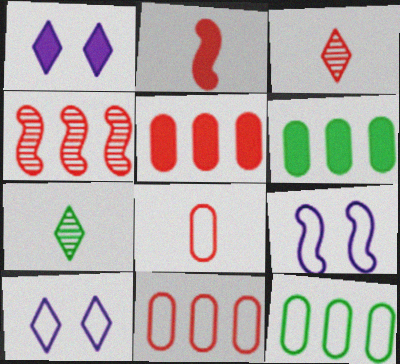[[1, 2, 6], 
[2, 3, 8], 
[3, 6, 9], 
[5, 7, 9]]